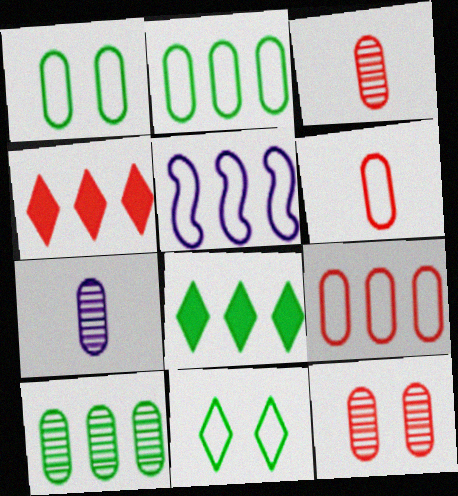[[4, 5, 10], 
[5, 6, 11], 
[7, 10, 12]]